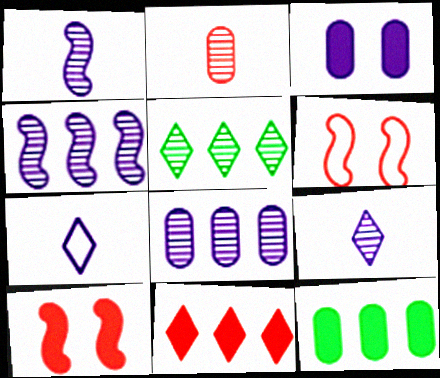[[2, 6, 11], 
[3, 4, 7], 
[6, 9, 12]]